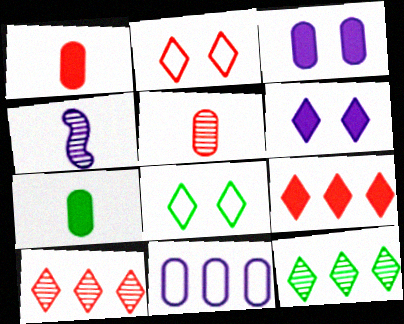[[4, 6, 11]]